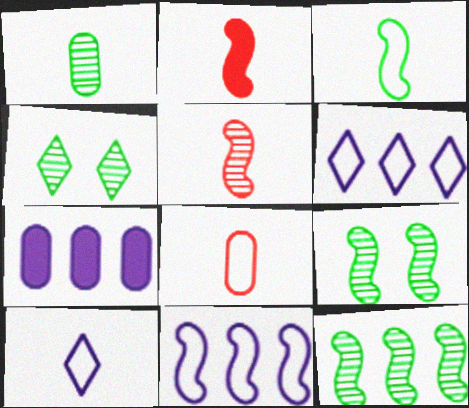[[1, 2, 10], 
[1, 4, 12], 
[2, 9, 11], 
[3, 8, 10]]